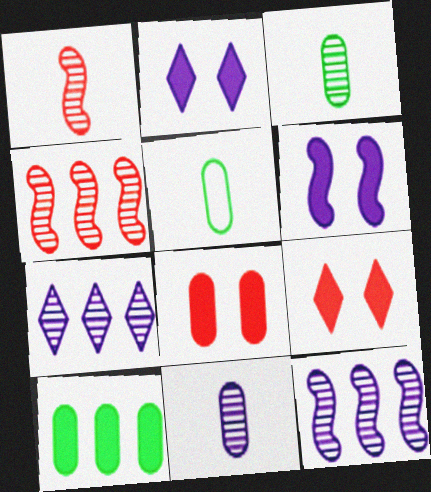[[2, 4, 5], 
[5, 9, 12]]